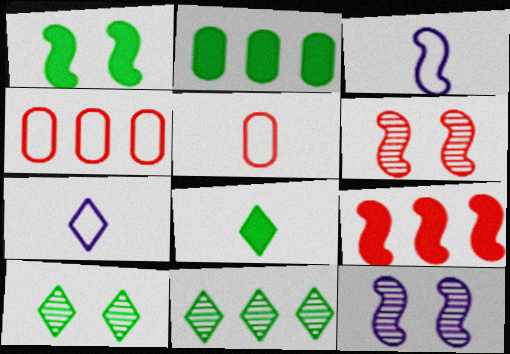[[1, 2, 8], 
[2, 6, 7], 
[4, 8, 12]]